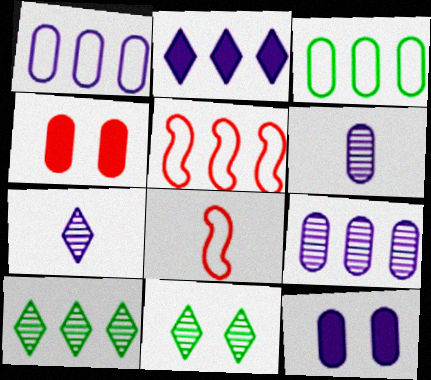[[1, 6, 12], 
[3, 4, 6], 
[8, 10, 12]]